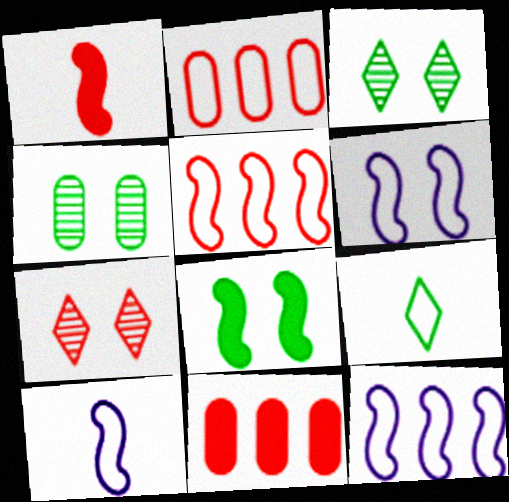[[1, 2, 7], 
[2, 6, 9], 
[3, 10, 11], 
[6, 10, 12]]